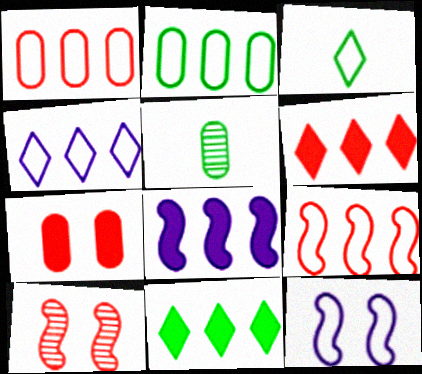[[1, 3, 12], 
[2, 4, 9], 
[5, 6, 12]]